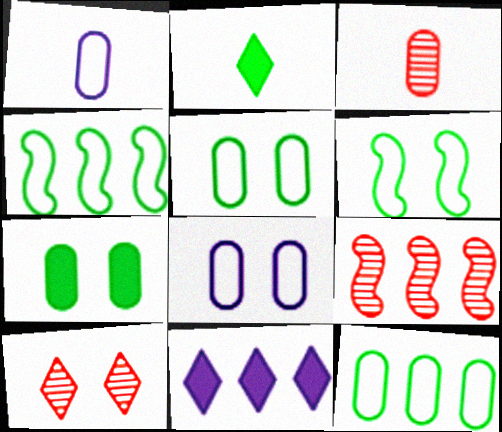[[2, 8, 9], 
[3, 6, 11], 
[3, 9, 10], 
[9, 11, 12]]